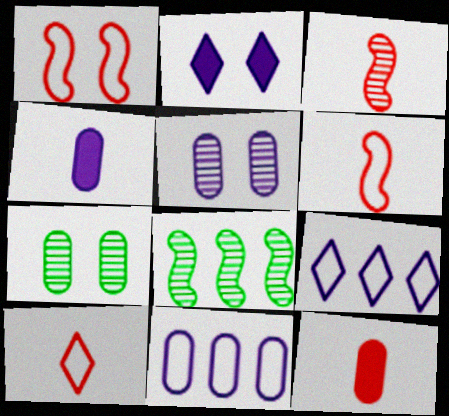[[1, 2, 7], 
[3, 10, 12], 
[4, 5, 11], 
[7, 11, 12]]